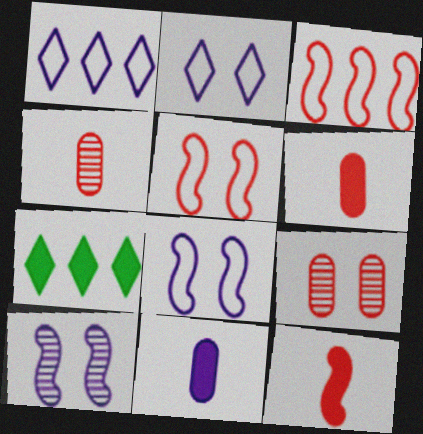[[1, 10, 11], 
[4, 7, 8]]